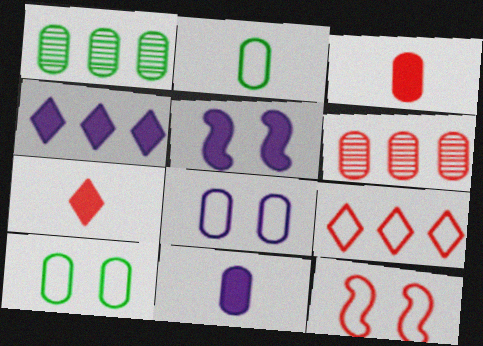[[1, 3, 8], 
[4, 5, 11], 
[6, 7, 12], 
[6, 10, 11]]